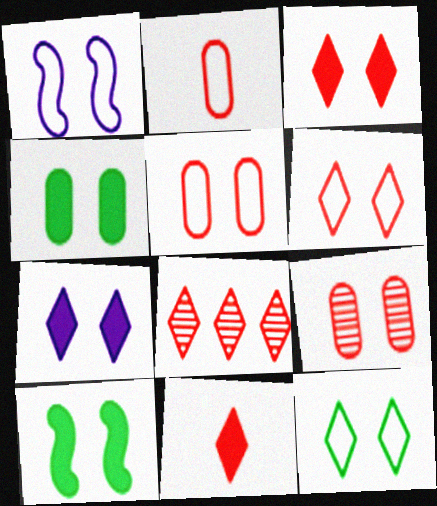[[1, 5, 12], 
[6, 8, 11]]